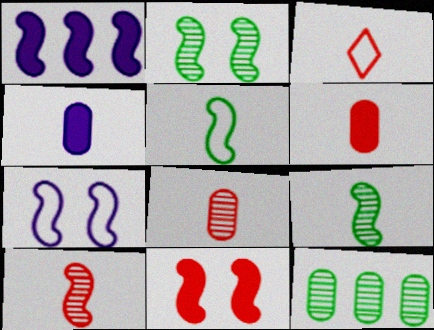[[2, 7, 11], 
[3, 4, 9], 
[3, 6, 10]]